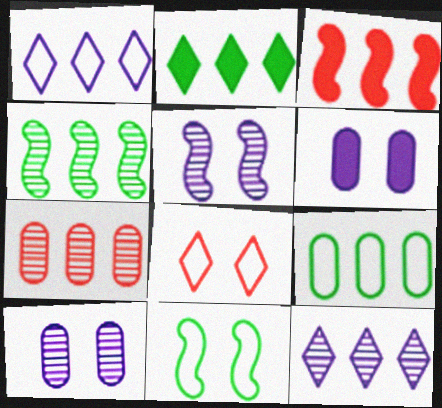[[2, 4, 9], 
[3, 9, 12], 
[4, 7, 12]]